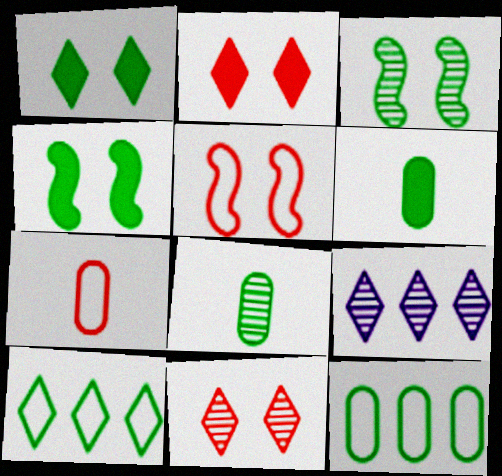[[3, 6, 10], 
[4, 7, 9], 
[4, 8, 10], 
[5, 6, 9]]